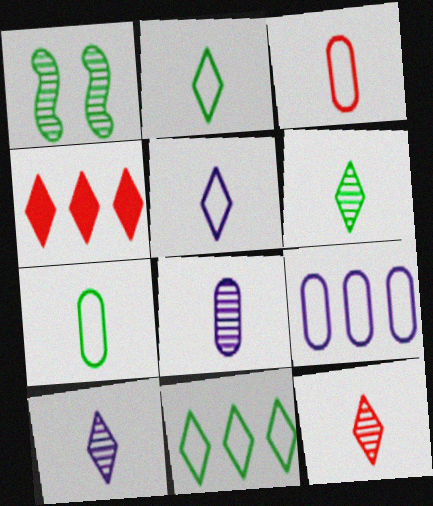[[6, 10, 12]]